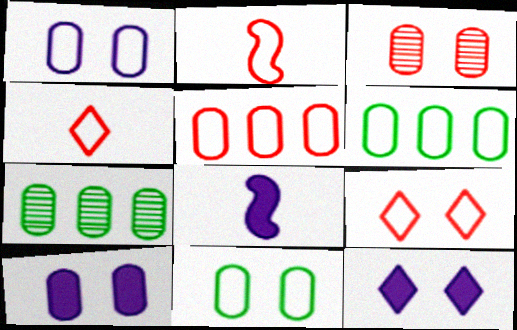[[2, 5, 9], 
[2, 7, 12], 
[3, 10, 11], 
[7, 8, 9]]